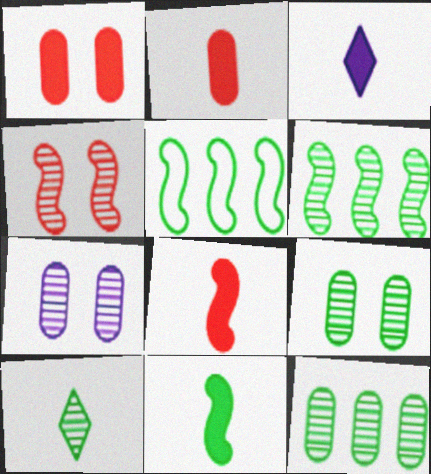[[2, 3, 11], 
[6, 9, 10]]